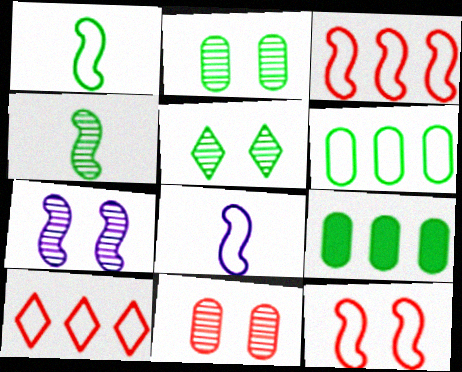[[1, 5, 9], 
[5, 7, 11]]